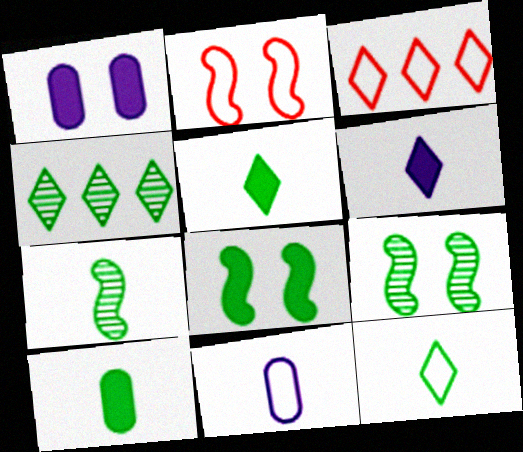[[1, 3, 7], 
[7, 10, 12]]